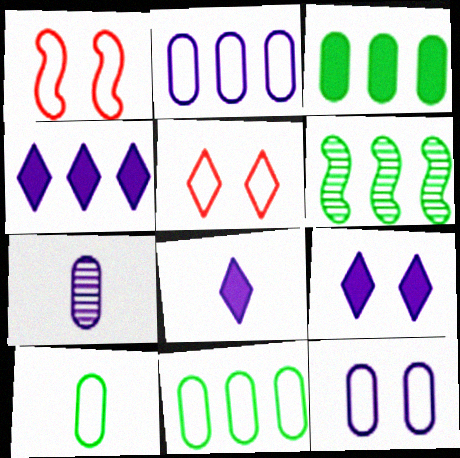[[4, 8, 9]]